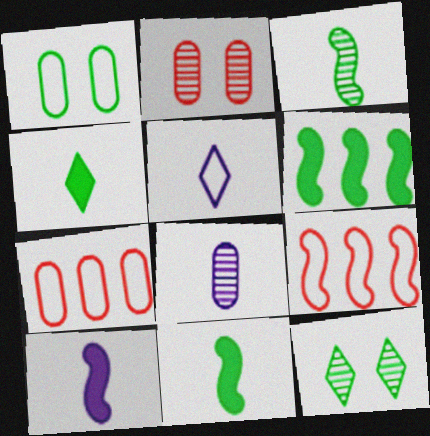[[1, 5, 9], 
[2, 5, 6], 
[5, 8, 10], 
[7, 10, 12]]